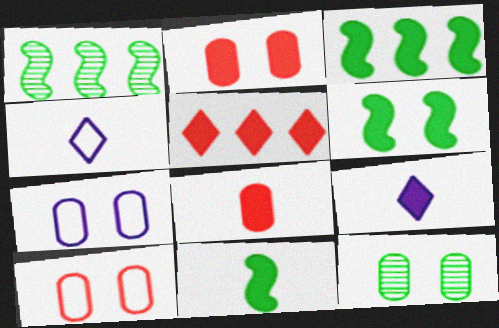[[1, 2, 4], 
[1, 9, 10], 
[2, 3, 9], 
[2, 7, 12], 
[3, 6, 11], 
[8, 9, 11]]